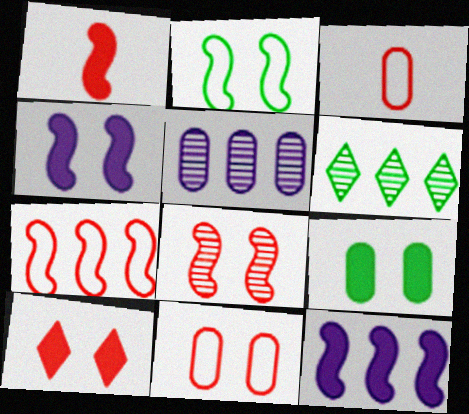[[1, 7, 8], 
[2, 4, 8], 
[3, 4, 6], 
[3, 5, 9], 
[4, 9, 10], 
[8, 10, 11]]